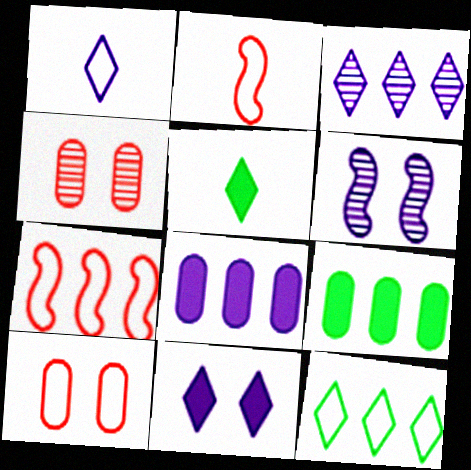[[1, 3, 11], 
[1, 6, 8], 
[3, 7, 9]]